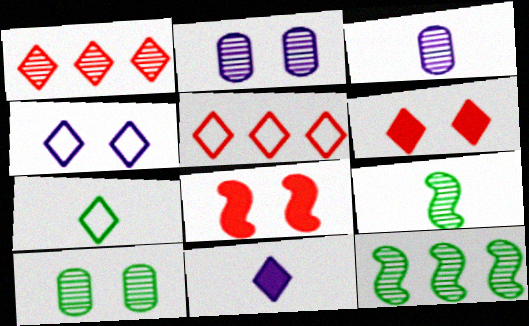[[1, 2, 9], 
[4, 5, 7], 
[4, 8, 10]]